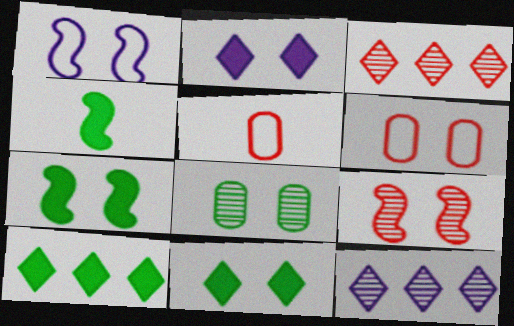[[1, 7, 9], 
[4, 6, 12], 
[5, 7, 12]]